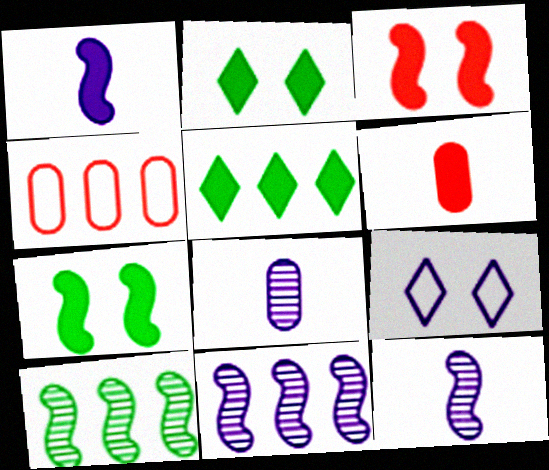[[2, 4, 12], 
[4, 5, 11], 
[6, 9, 10]]